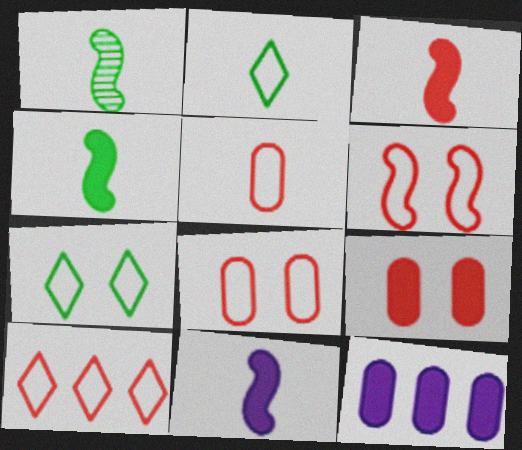[[3, 4, 11], 
[5, 6, 10]]